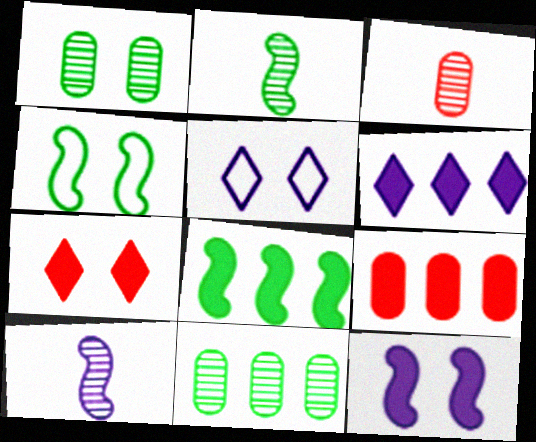[[2, 4, 8], 
[2, 5, 9], 
[3, 4, 6], 
[3, 5, 8], 
[6, 8, 9]]